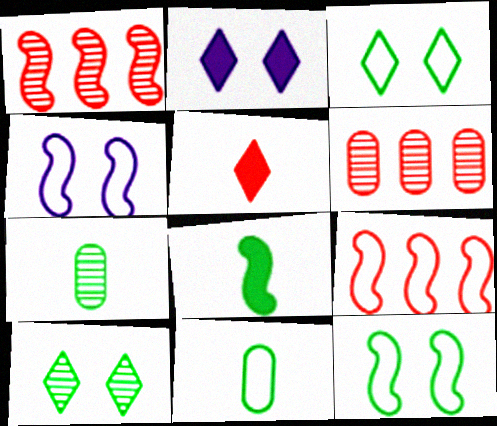[[1, 2, 11], 
[1, 4, 8], 
[2, 7, 9]]